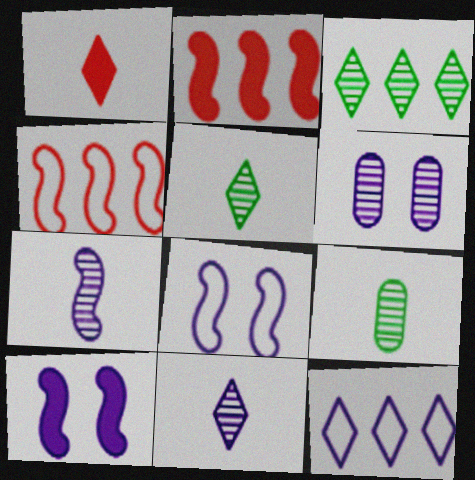[]